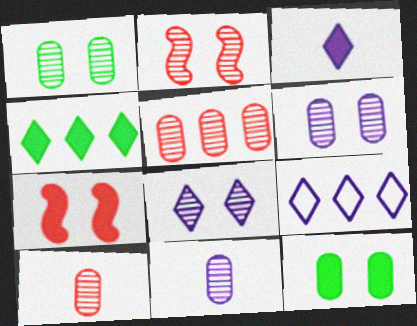[[1, 2, 8], 
[1, 5, 11], 
[3, 8, 9]]